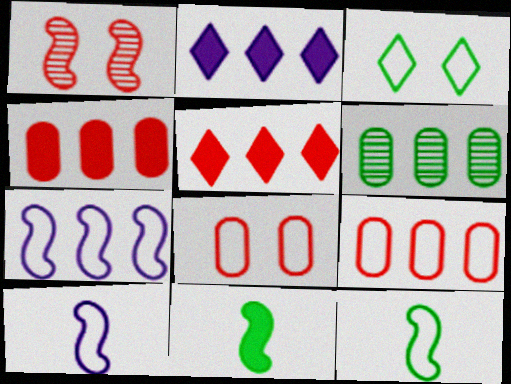[[1, 7, 11], 
[3, 6, 11], 
[3, 9, 10], 
[5, 6, 7]]